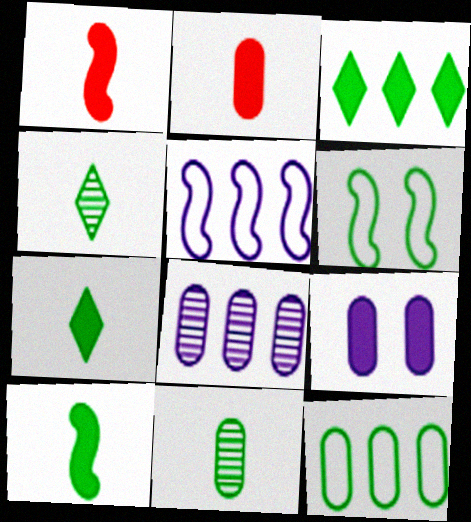[[1, 3, 9], 
[3, 6, 11]]